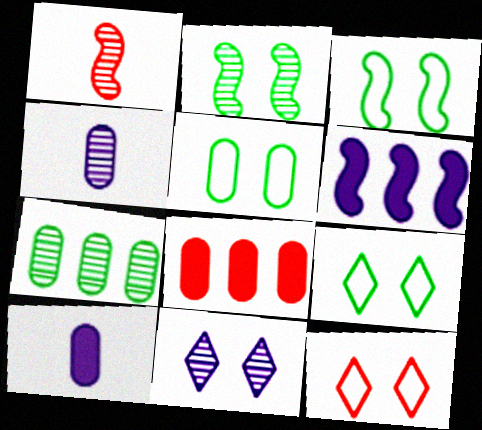[[1, 3, 6], 
[1, 7, 11], 
[1, 8, 12], 
[3, 5, 9], 
[4, 5, 8]]